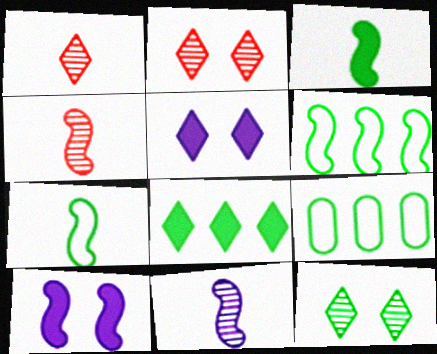[[1, 9, 10], 
[3, 9, 12], 
[4, 5, 9], 
[4, 6, 10]]